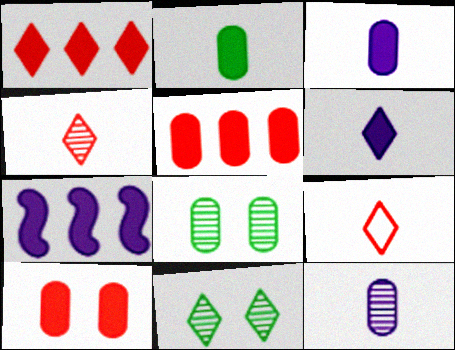[[7, 8, 9]]